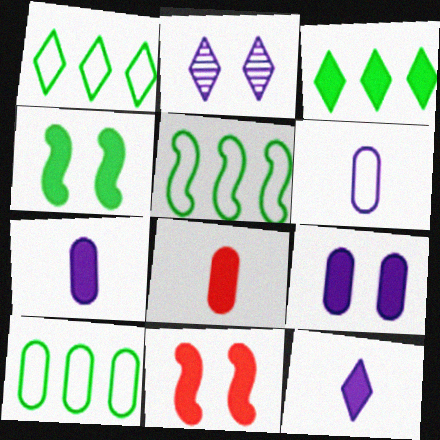[[1, 5, 10], 
[2, 5, 8], 
[3, 7, 11]]